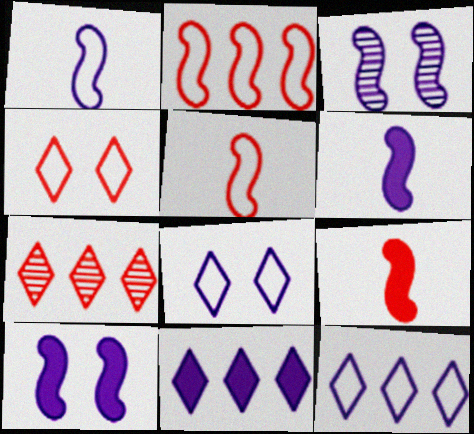[]